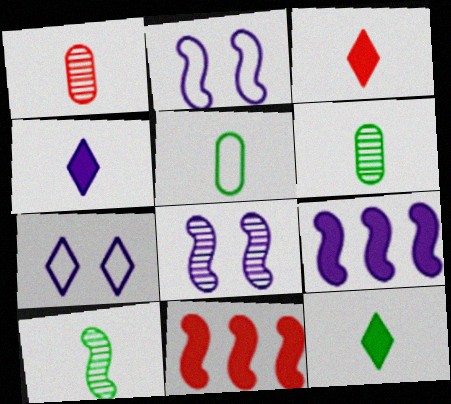[[2, 10, 11], 
[3, 4, 12], 
[5, 10, 12], 
[6, 7, 11]]